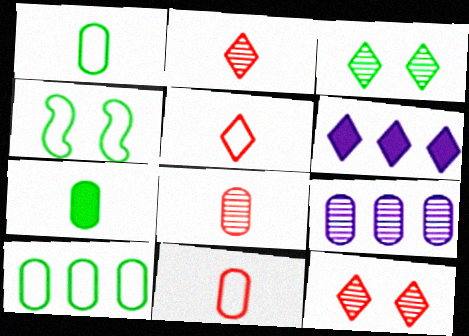[[3, 5, 6], 
[4, 6, 8]]